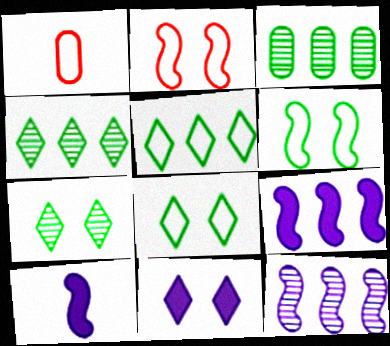[[1, 7, 9]]